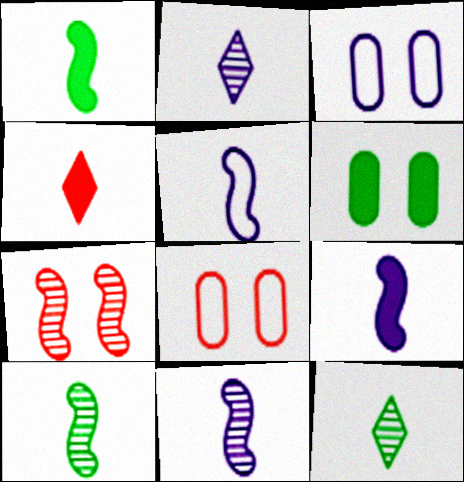[[5, 9, 11]]